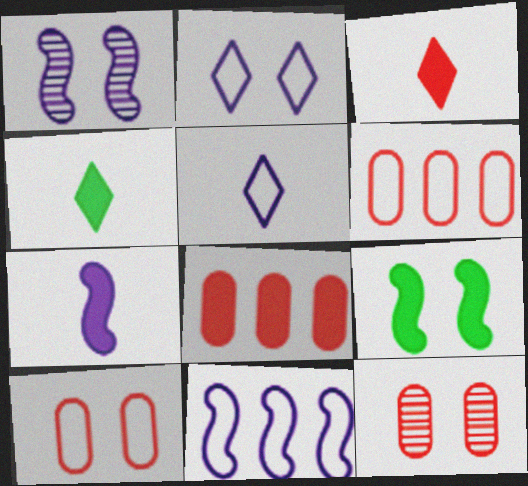[[1, 4, 6], 
[1, 7, 11], 
[2, 9, 12], 
[4, 11, 12]]